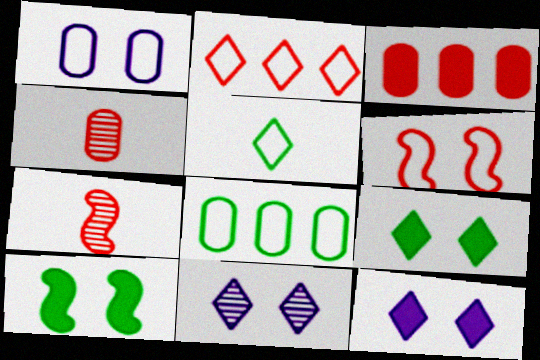[[7, 8, 12]]